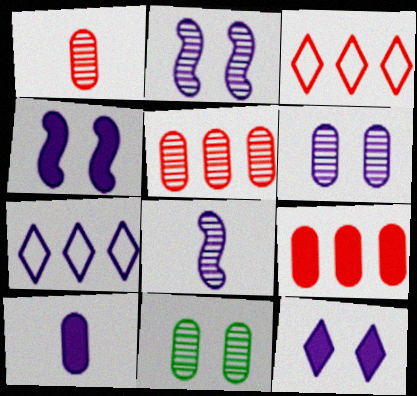[[2, 7, 10]]